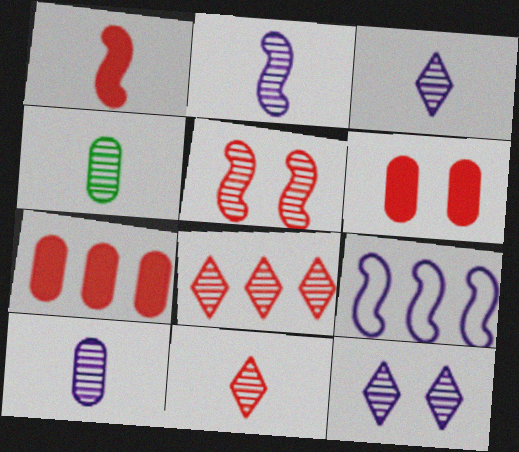[[2, 3, 10], 
[2, 4, 11]]